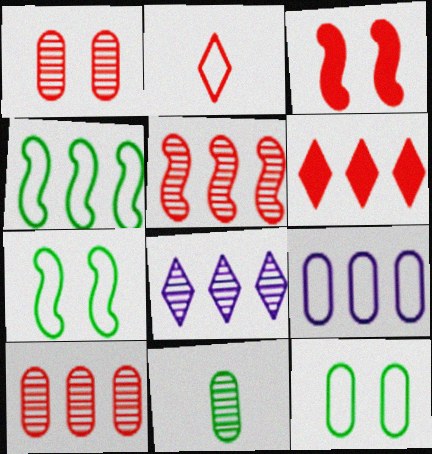[[2, 3, 10], 
[2, 7, 9]]